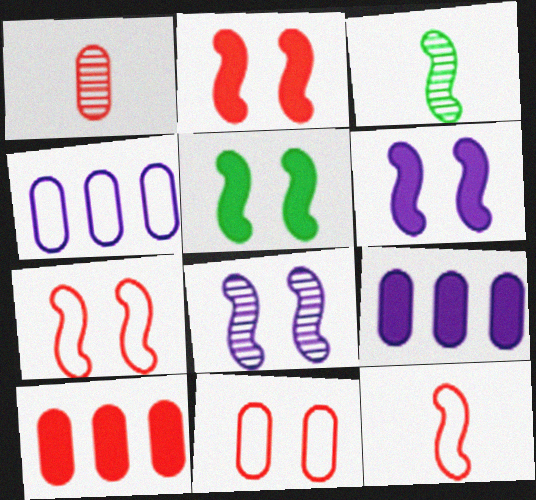[[1, 10, 11], 
[2, 5, 6], 
[5, 7, 8]]